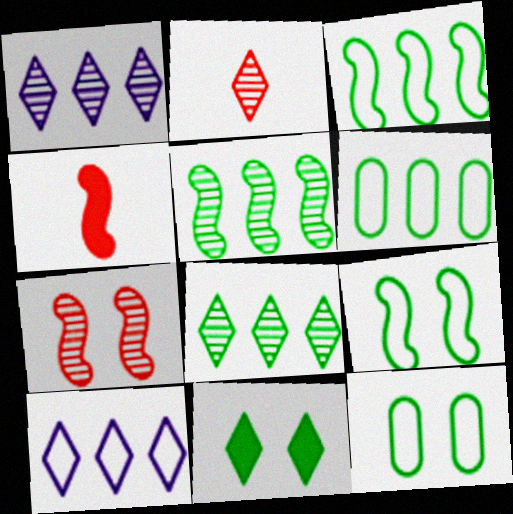[[1, 4, 12], 
[2, 10, 11]]